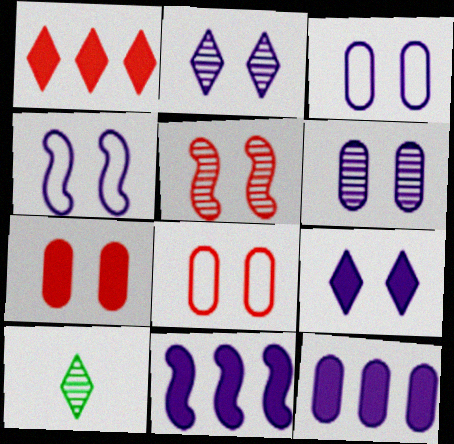[[4, 6, 9], 
[8, 10, 11]]